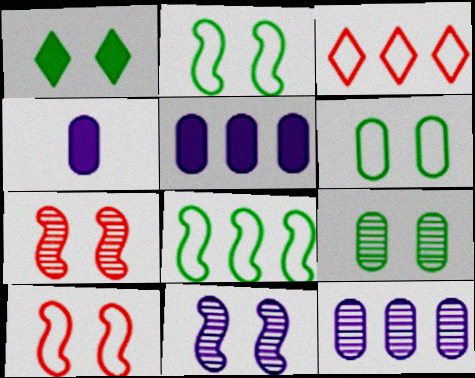[[1, 2, 9]]